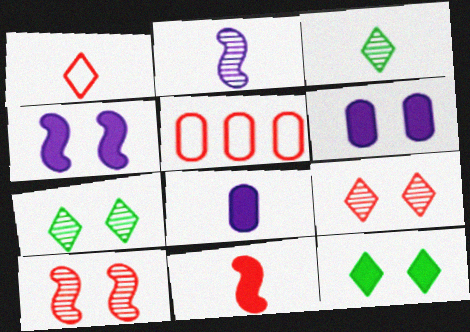[[2, 5, 12], 
[3, 4, 5], 
[5, 9, 11]]